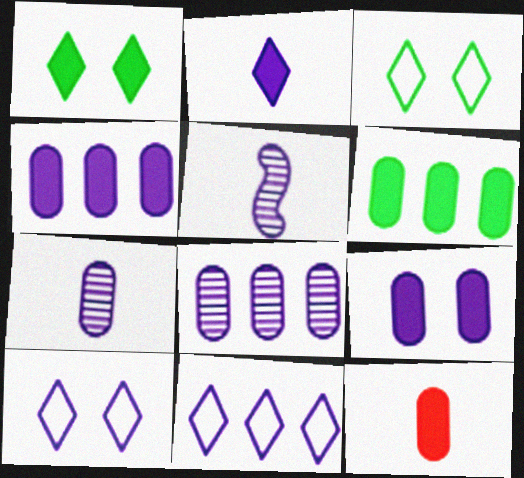[[4, 5, 10], 
[5, 9, 11], 
[6, 9, 12]]